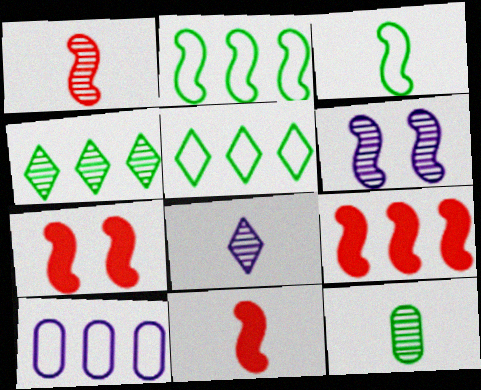[[1, 8, 12], 
[2, 6, 11], 
[3, 6, 9], 
[4, 9, 10], 
[7, 9, 11]]